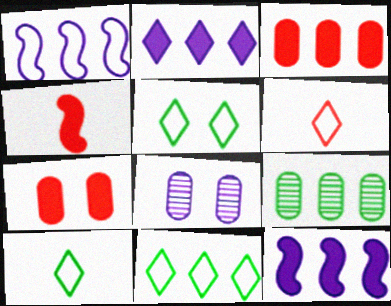[[4, 8, 11], 
[5, 10, 11]]